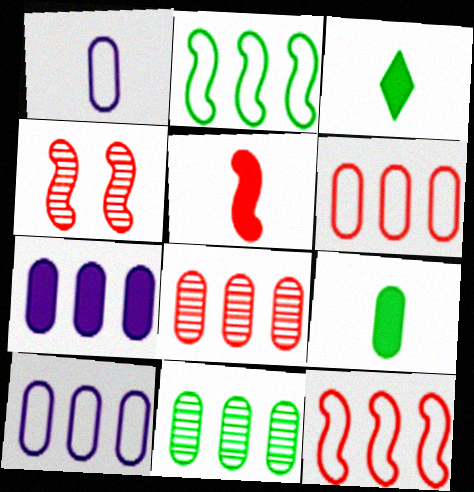[[3, 4, 10], 
[4, 5, 12], 
[6, 7, 11]]